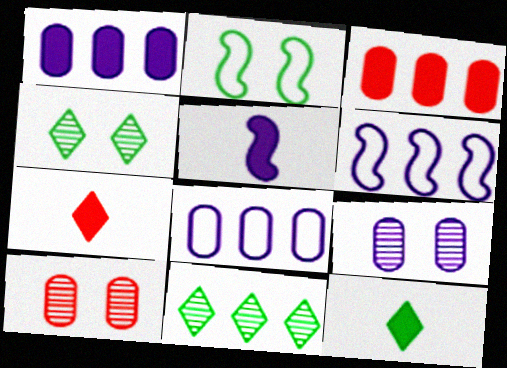[[3, 6, 11], 
[6, 10, 12]]